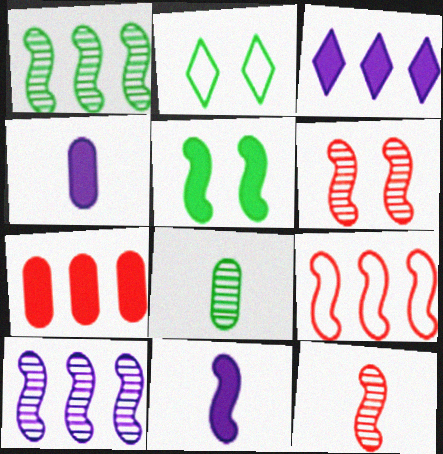[]